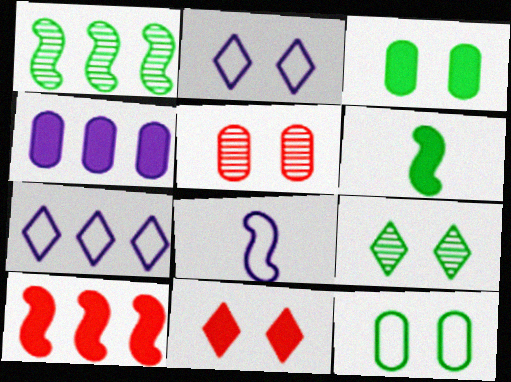[[2, 9, 11], 
[4, 6, 11], 
[5, 6, 7]]